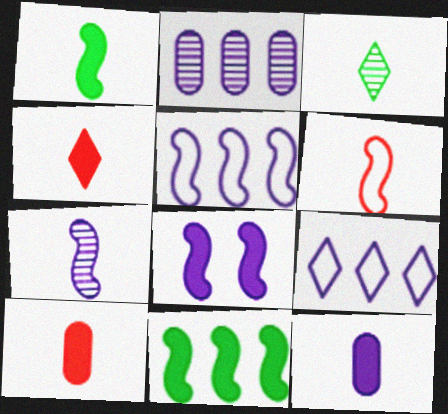[[1, 4, 12], 
[1, 6, 7], 
[3, 6, 12], 
[5, 7, 8]]